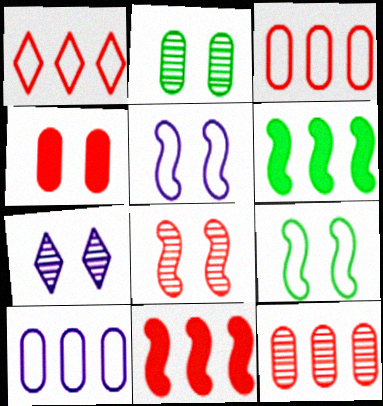[[1, 11, 12], 
[2, 7, 8], 
[4, 7, 9]]